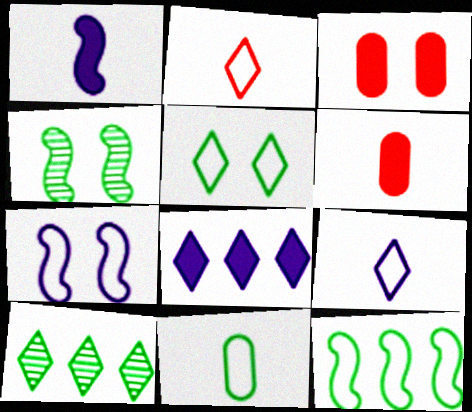[[5, 11, 12], 
[6, 7, 10]]